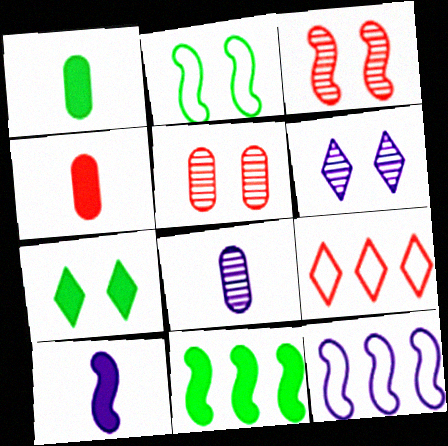[[1, 7, 11], 
[3, 4, 9]]